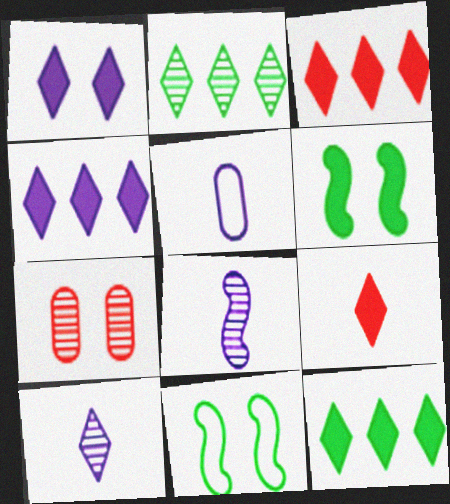[[1, 7, 11], 
[1, 9, 12], 
[2, 7, 8], 
[3, 4, 12]]